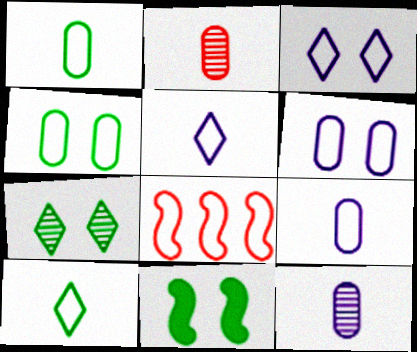[[1, 3, 8], 
[4, 5, 8], 
[4, 7, 11], 
[6, 8, 10]]